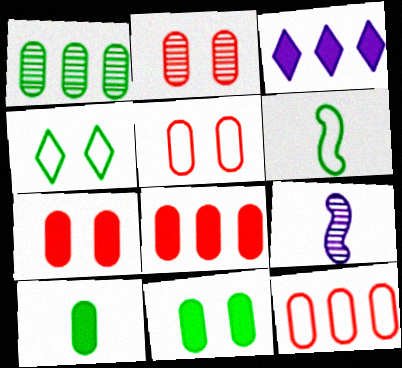[[2, 3, 6], 
[2, 5, 7], 
[4, 8, 9]]